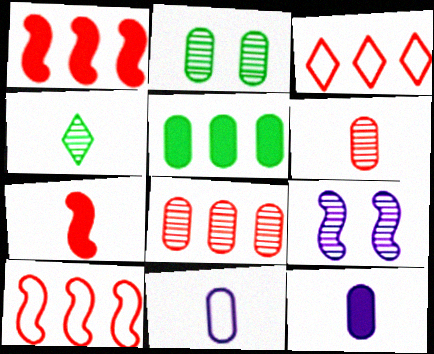[[1, 3, 8], 
[4, 7, 11], 
[4, 8, 9]]